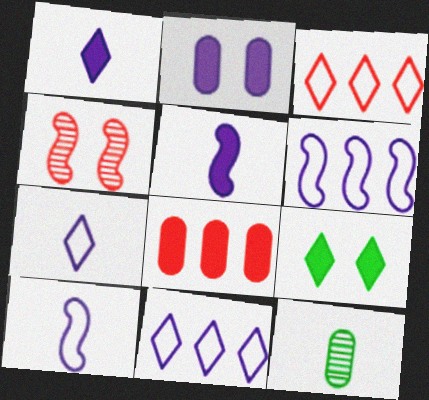[[5, 8, 9]]